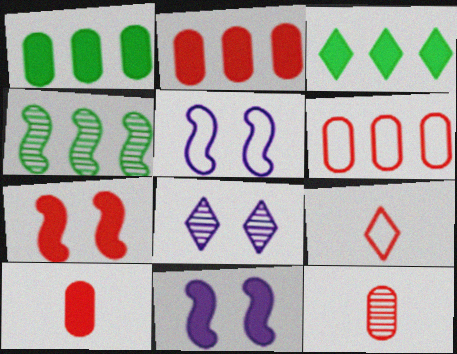[[3, 5, 12], 
[3, 8, 9], 
[3, 10, 11], 
[4, 8, 12]]